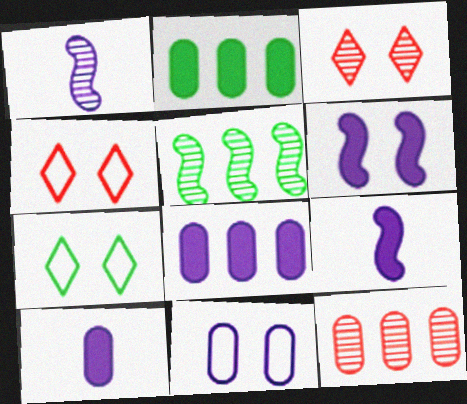[[1, 2, 4], 
[4, 5, 10], 
[7, 9, 12]]